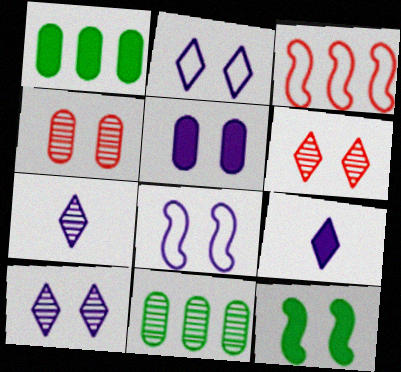[[2, 4, 12], 
[5, 8, 10]]